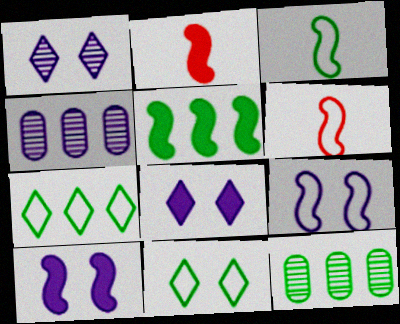[[2, 4, 11], 
[2, 5, 10], 
[5, 7, 12], 
[6, 8, 12]]